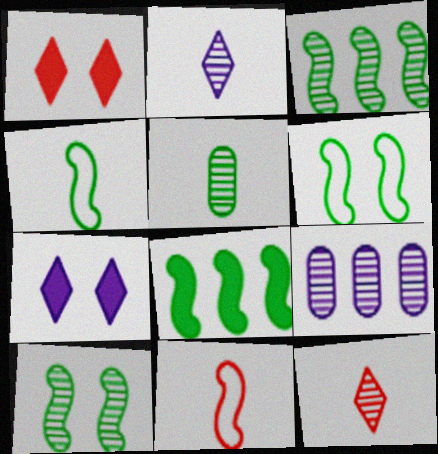[[1, 4, 9], 
[4, 8, 10], 
[9, 10, 12]]